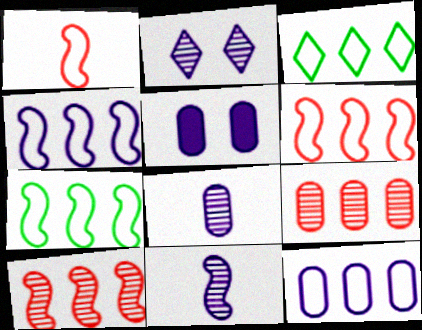[[3, 6, 12], 
[4, 6, 7], 
[5, 8, 12]]